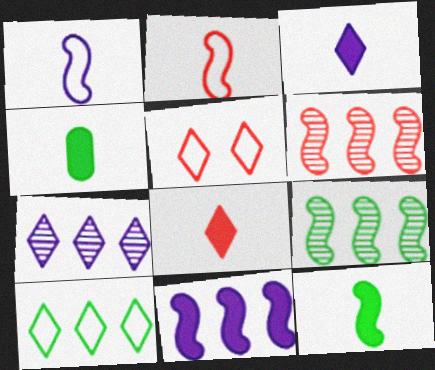[]